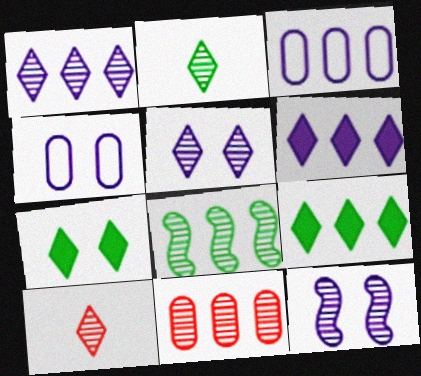[[1, 8, 11], 
[2, 11, 12]]